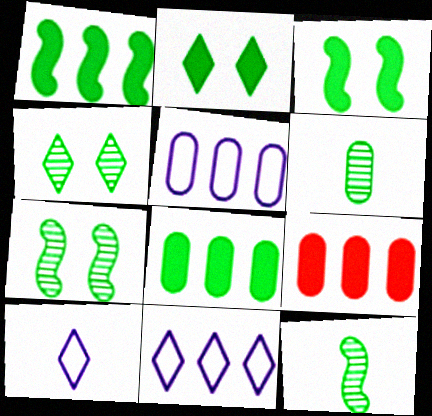[[7, 9, 10]]